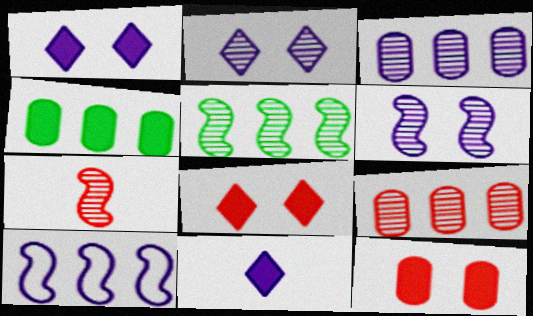[[5, 6, 7]]